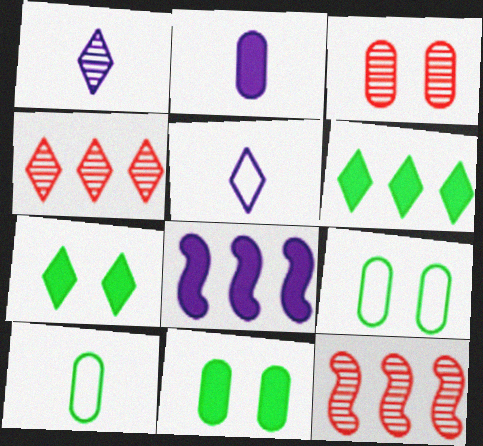[[4, 5, 7], 
[5, 11, 12]]